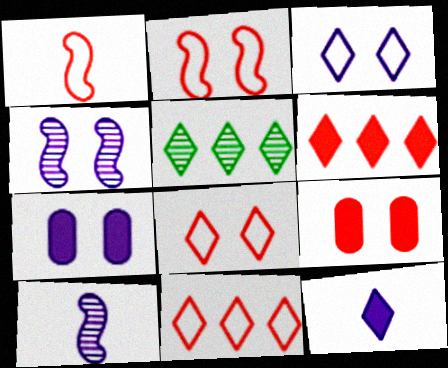[[1, 5, 7], 
[3, 4, 7], 
[5, 8, 12]]